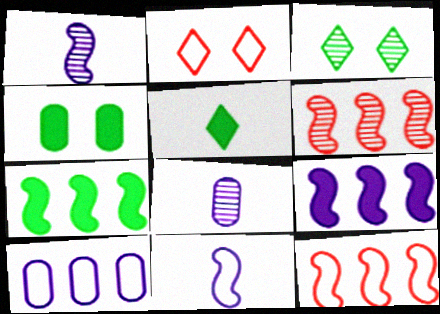[[2, 7, 8], 
[3, 6, 8], 
[4, 5, 7]]